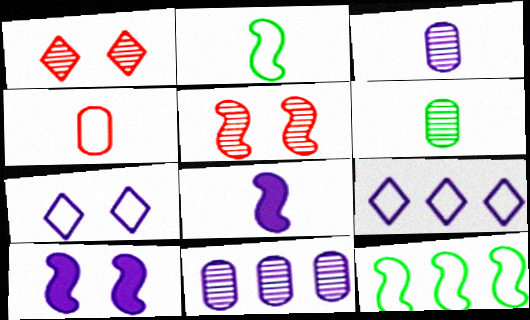[[3, 9, 10], 
[4, 7, 12], 
[5, 8, 12], 
[7, 8, 11]]